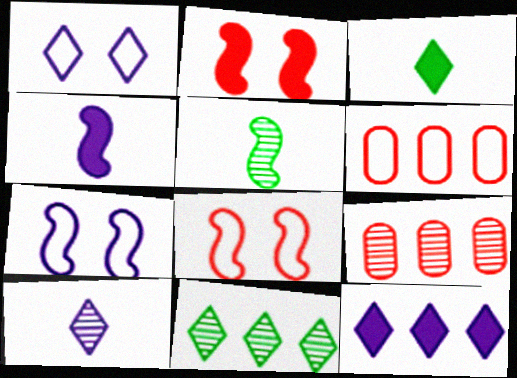[[1, 10, 12], 
[3, 7, 9]]